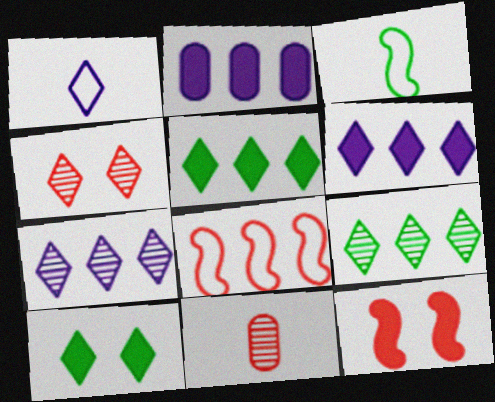[[1, 4, 5], 
[2, 3, 4], 
[2, 8, 9]]